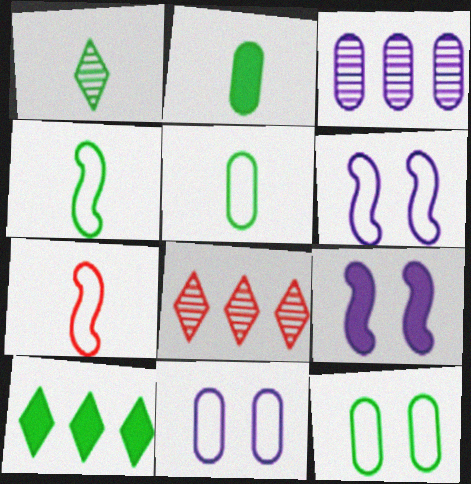[[1, 2, 4], 
[2, 6, 8], 
[5, 8, 9]]